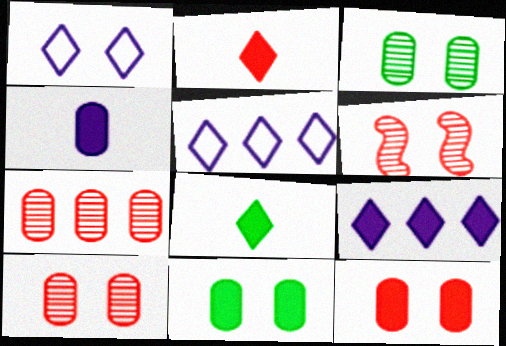[[1, 6, 11]]